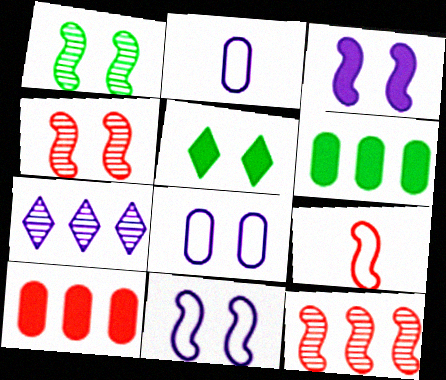[[2, 3, 7], 
[2, 5, 12], 
[4, 5, 8]]